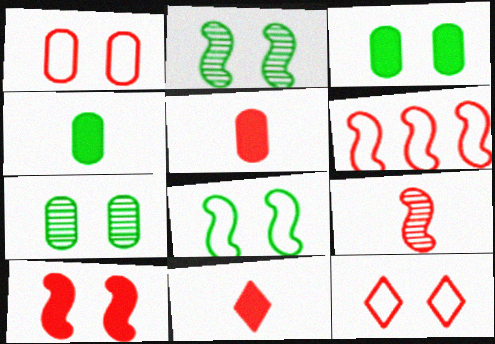[[6, 9, 10]]